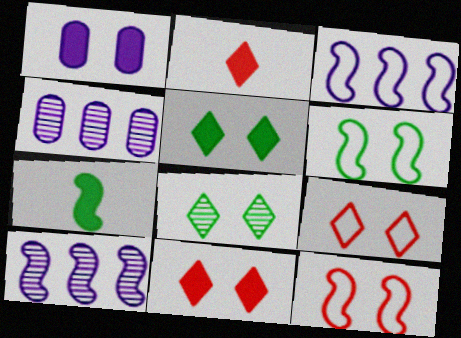[[1, 8, 12], 
[2, 4, 6], 
[4, 7, 9], 
[7, 10, 12]]